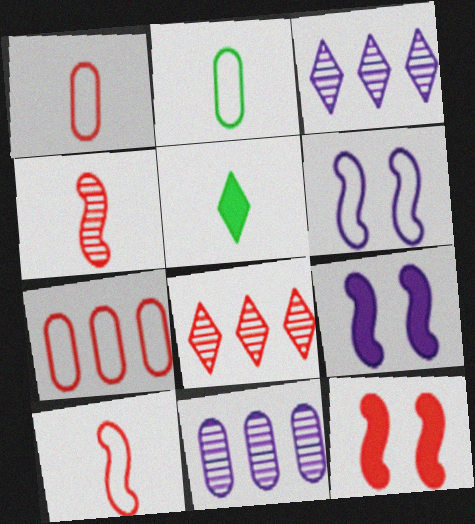[[1, 8, 12], 
[2, 3, 12], 
[2, 8, 9]]